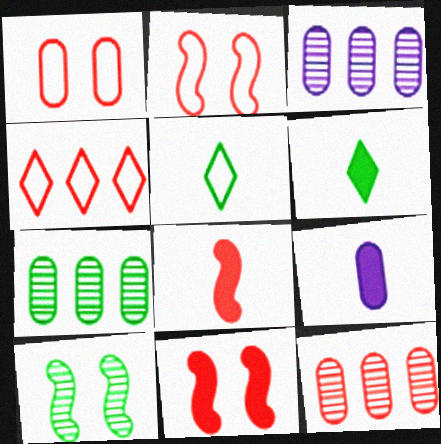[[1, 7, 9], 
[2, 3, 6], 
[3, 5, 11], 
[3, 7, 12], 
[4, 9, 10], 
[6, 8, 9]]